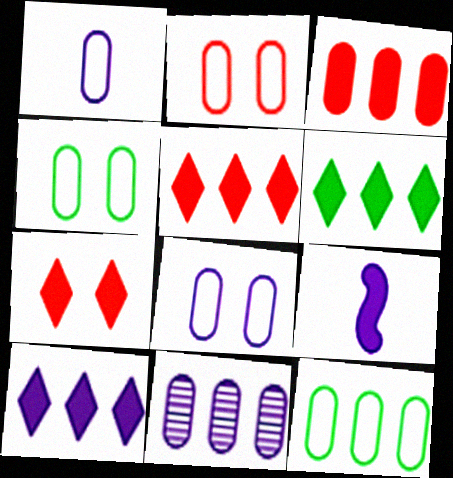[[1, 2, 12], 
[2, 4, 8], 
[3, 11, 12], 
[5, 6, 10]]